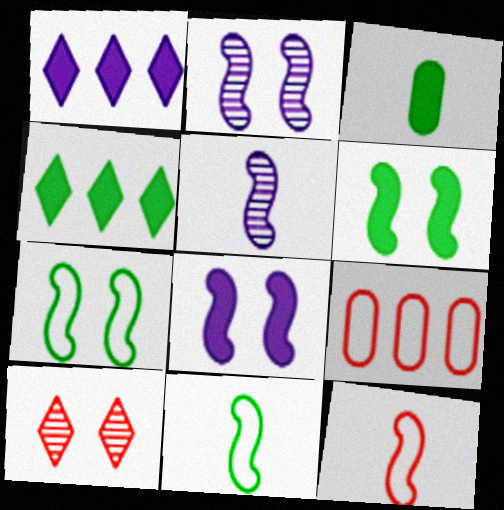[[3, 4, 6]]